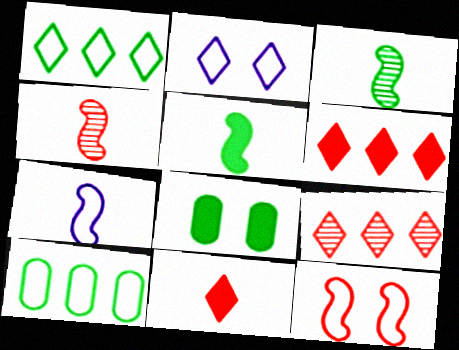[[1, 3, 8], 
[4, 5, 7], 
[7, 8, 9]]